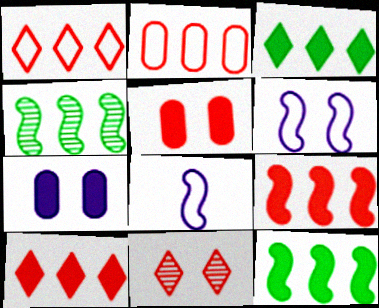[]